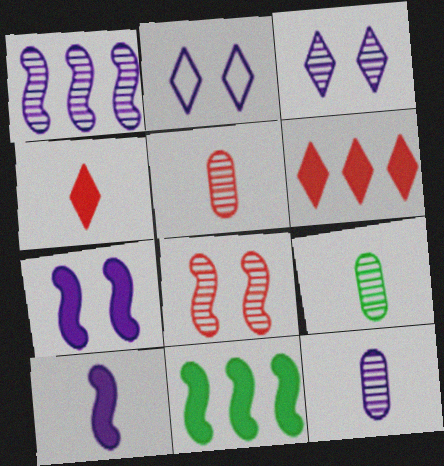[[1, 3, 12], 
[2, 5, 11], 
[5, 9, 12]]